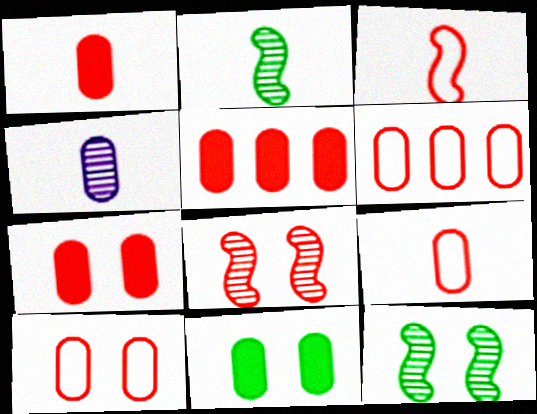[[1, 5, 7], 
[4, 6, 11], 
[6, 9, 10]]